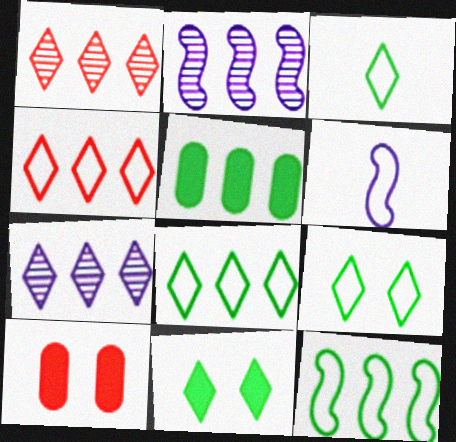[[2, 3, 10], 
[2, 4, 5], 
[3, 8, 9]]